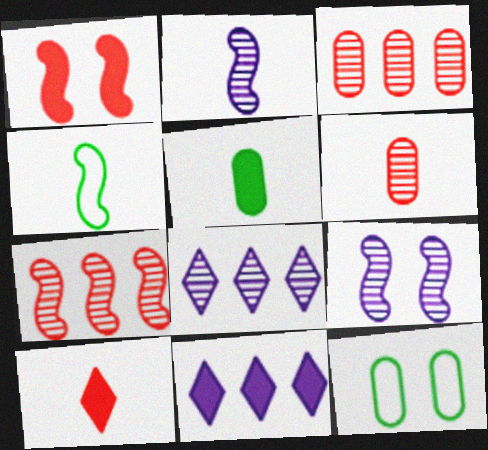[[1, 5, 11]]